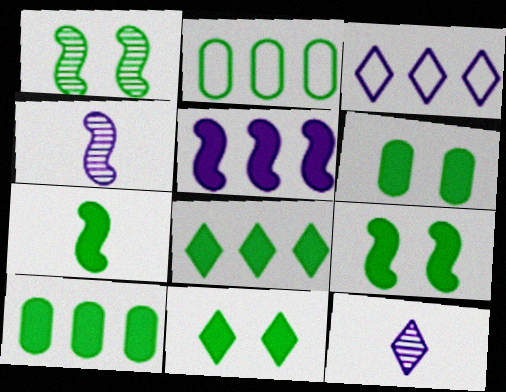[[6, 7, 8], 
[6, 9, 11], 
[7, 10, 11]]